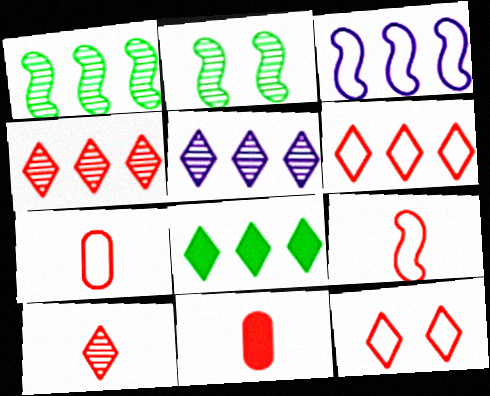[[5, 6, 8], 
[9, 10, 11]]